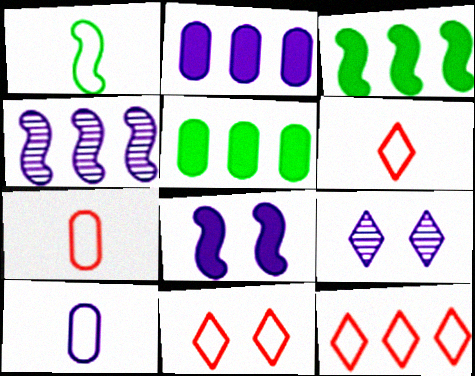[[1, 6, 10], 
[3, 7, 9], 
[4, 5, 12], 
[6, 11, 12]]